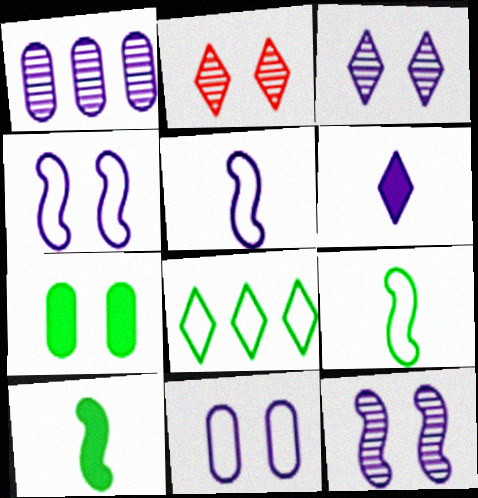[[1, 4, 6], 
[2, 4, 7], 
[2, 6, 8]]